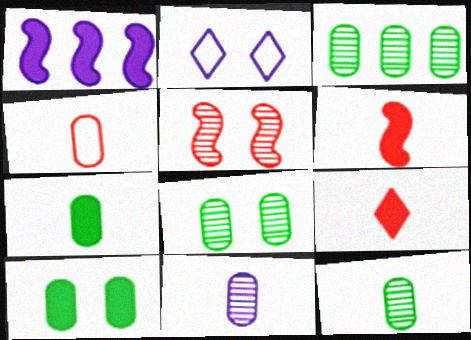[[1, 2, 11], 
[1, 9, 10], 
[2, 3, 6], 
[2, 5, 10], 
[3, 8, 12], 
[4, 7, 11]]